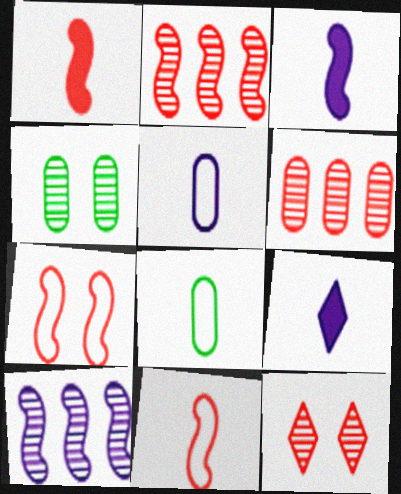[[1, 2, 7]]